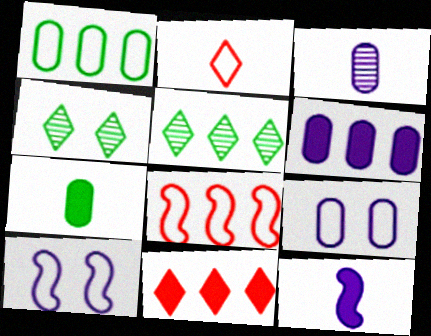[[1, 2, 10], 
[3, 6, 9], 
[5, 6, 8]]